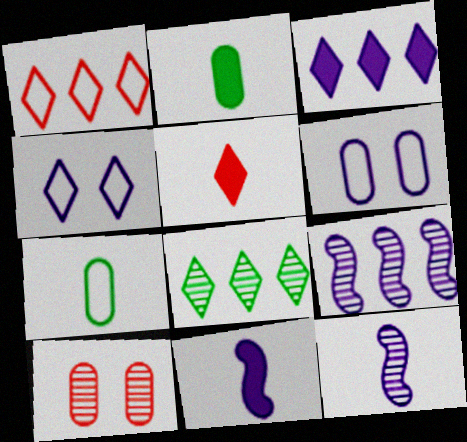[[1, 3, 8], 
[2, 5, 11], 
[3, 6, 12], 
[4, 5, 8], 
[5, 7, 12], 
[8, 10, 12]]